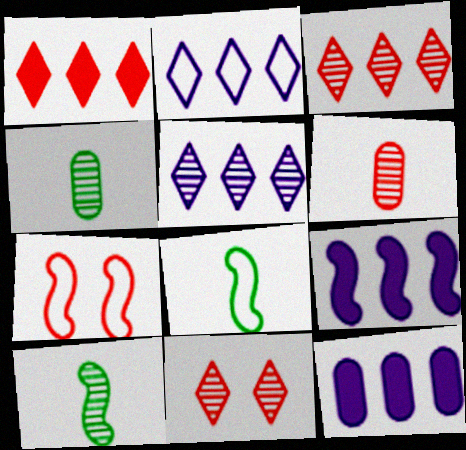[[1, 6, 7], 
[7, 9, 10], 
[8, 11, 12]]